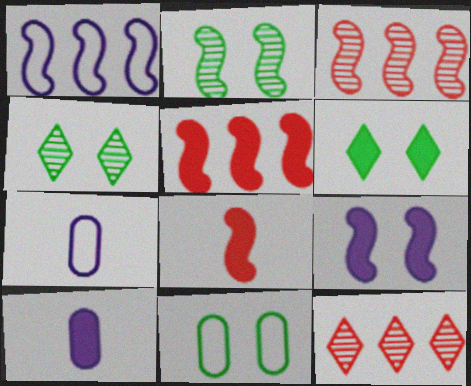[[1, 2, 8], 
[2, 6, 11], 
[3, 6, 7], 
[4, 5, 7], 
[5, 6, 10]]